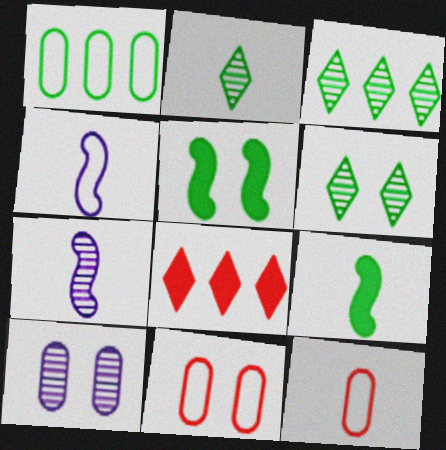[[1, 2, 5], 
[1, 6, 9], 
[2, 3, 6]]